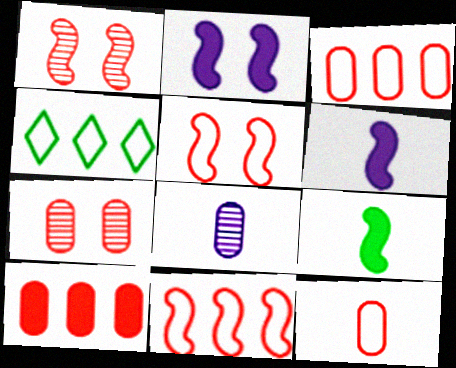[[4, 6, 7], 
[7, 10, 12]]